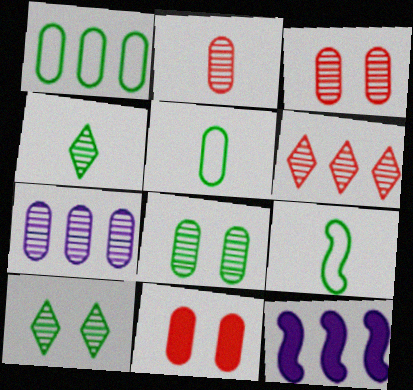[[1, 6, 12], 
[2, 7, 8], 
[5, 7, 11]]